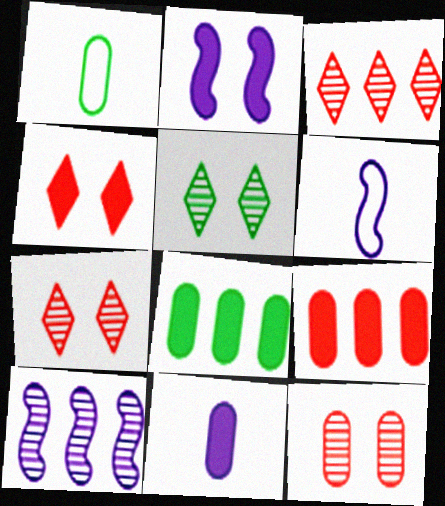[[1, 2, 3], 
[1, 4, 10], 
[2, 6, 10], 
[5, 6, 9], 
[6, 7, 8]]